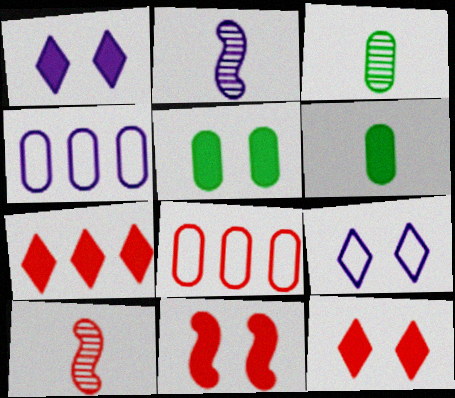[[1, 2, 4], 
[1, 5, 11], 
[8, 10, 12]]